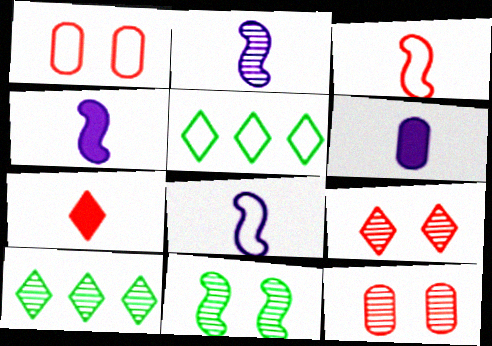[[1, 4, 10], 
[1, 5, 8], 
[2, 4, 8], 
[2, 10, 12], 
[4, 5, 12]]